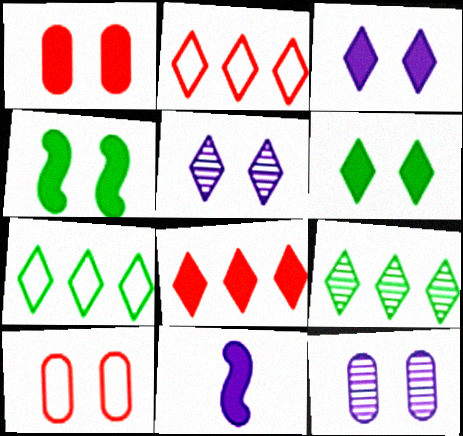[[1, 3, 4], 
[4, 5, 10], 
[9, 10, 11]]